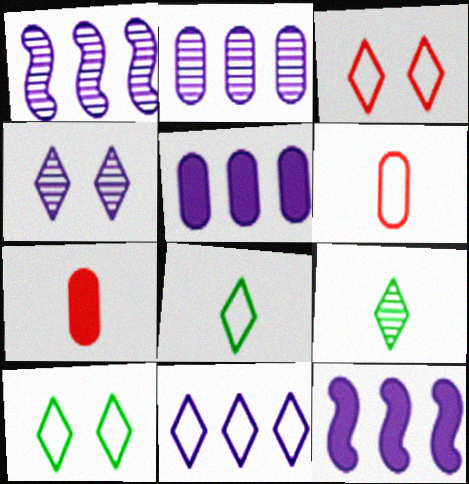[[1, 5, 11], 
[1, 7, 10], 
[2, 11, 12], 
[3, 8, 11]]